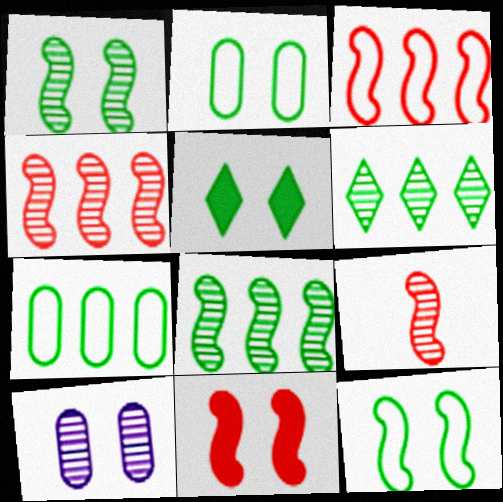[[1, 2, 5], 
[3, 9, 11], 
[6, 9, 10]]